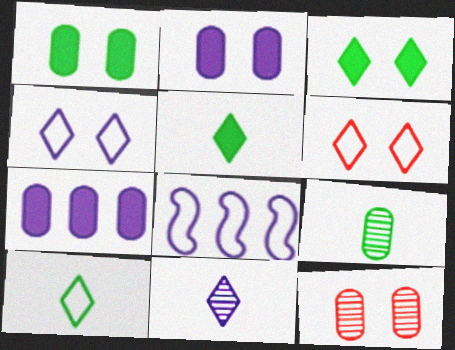[[2, 8, 11], 
[5, 8, 12]]